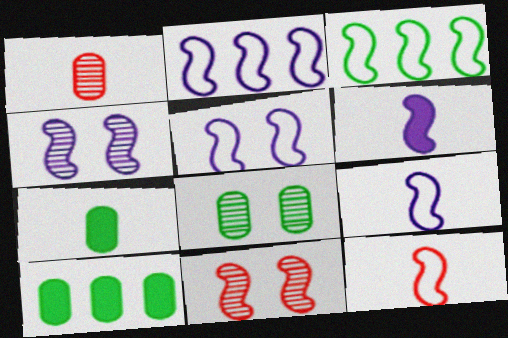[[2, 4, 6], 
[2, 5, 9], 
[3, 5, 12], 
[3, 6, 11]]